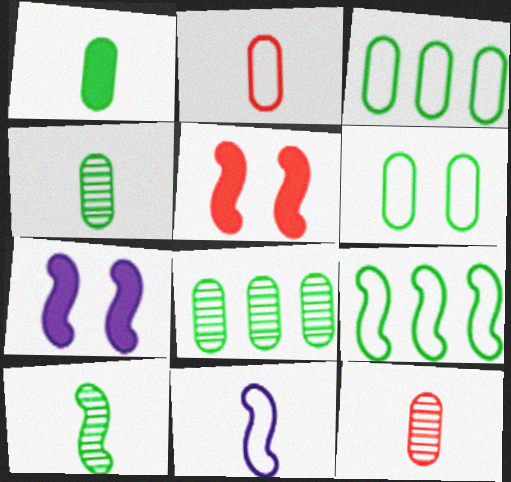[[1, 6, 8]]